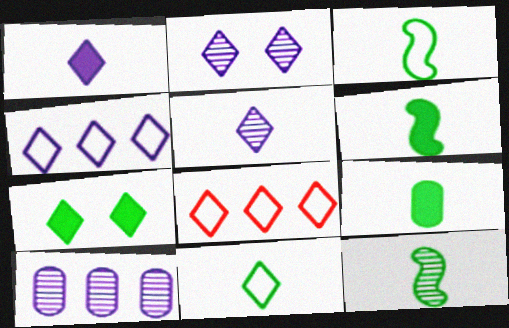[[1, 2, 4], 
[3, 6, 12], 
[5, 7, 8], 
[9, 11, 12]]